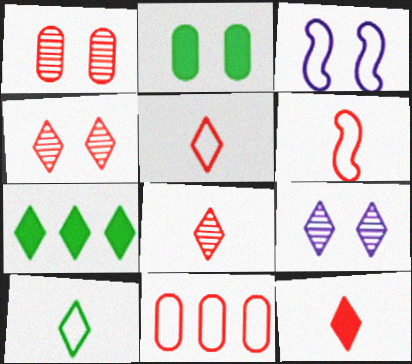[[2, 3, 4], 
[3, 10, 11], 
[5, 7, 9], 
[5, 8, 12]]